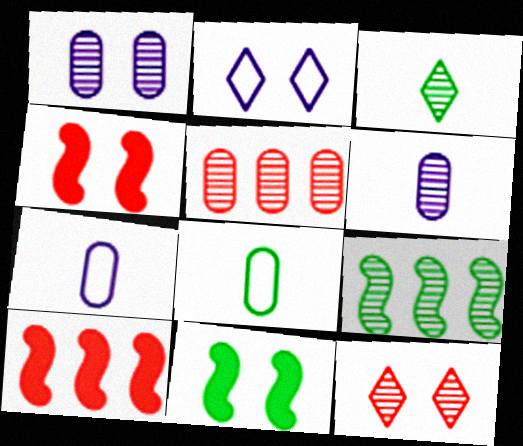[[6, 9, 12]]